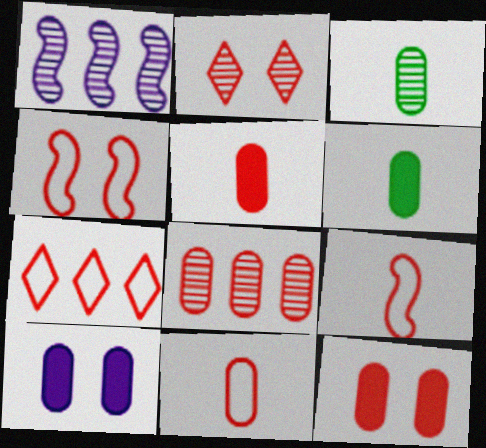[[1, 2, 3], 
[2, 4, 12], 
[4, 7, 11], 
[8, 11, 12]]